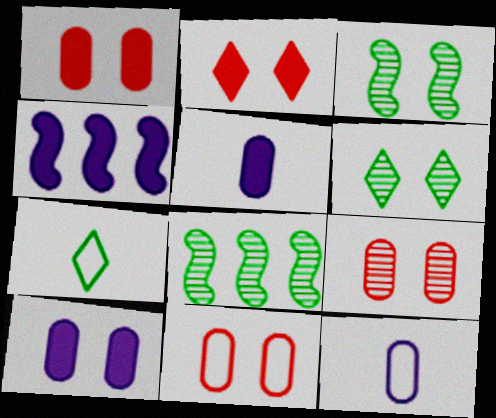[[1, 9, 11], 
[2, 8, 12], 
[4, 7, 9]]